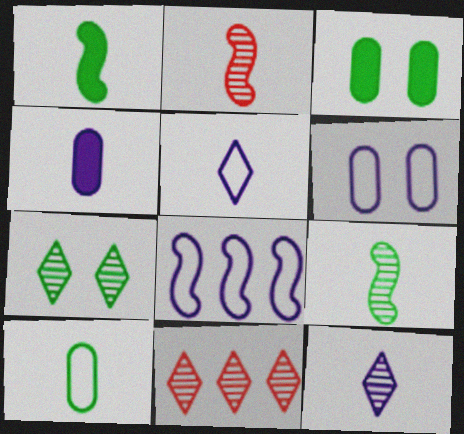[[1, 6, 11], 
[5, 6, 8], 
[7, 11, 12]]